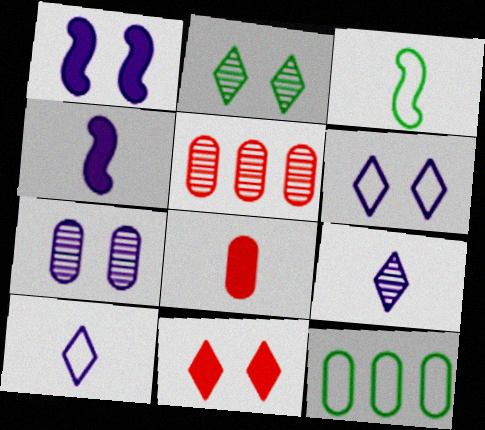[[1, 6, 7], 
[2, 6, 11], 
[3, 8, 9], 
[7, 8, 12]]